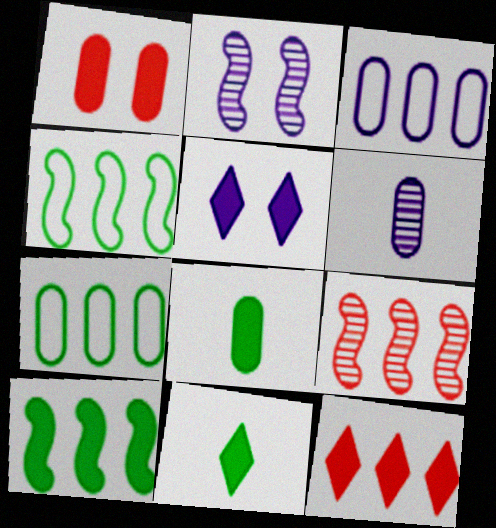[[1, 6, 7], 
[5, 11, 12]]